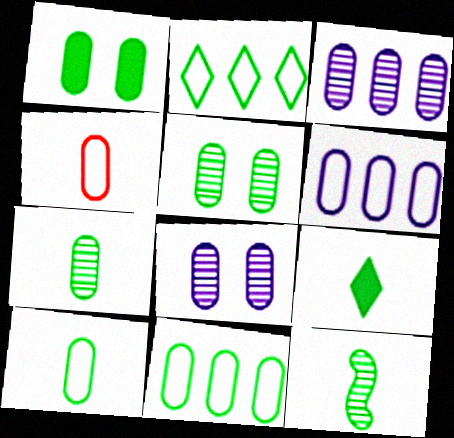[[1, 2, 12], 
[1, 3, 4], 
[1, 7, 11], 
[9, 10, 12]]